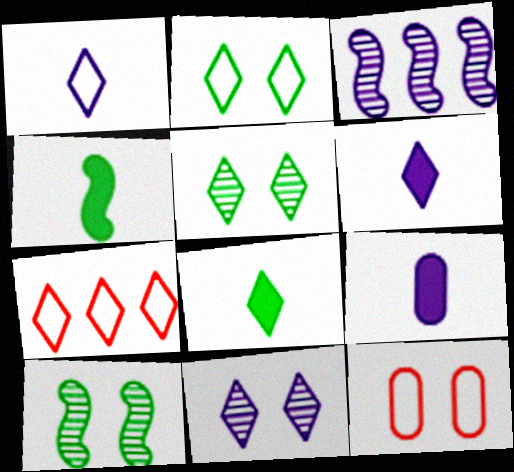[[1, 2, 7], 
[3, 8, 12], 
[5, 6, 7], 
[7, 8, 11], 
[7, 9, 10]]